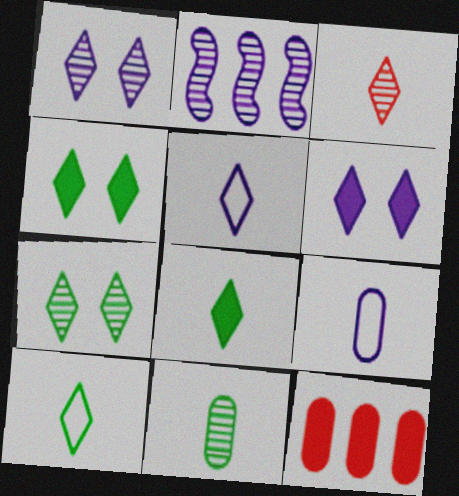[[2, 6, 9], 
[3, 5, 8]]